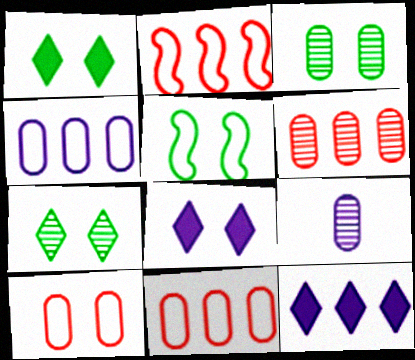[[1, 2, 9], 
[1, 3, 5], 
[3, 6, 9]]